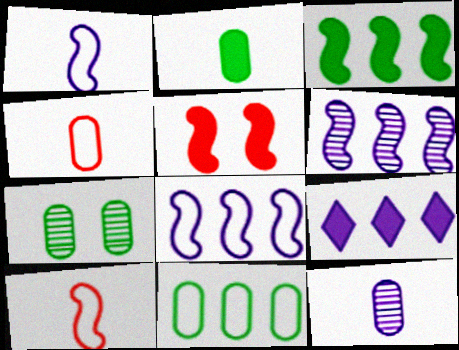[[2, 4, 12], 
[2, 5, 9], 
[2, 7, 11], 
[7, 9, 10]]